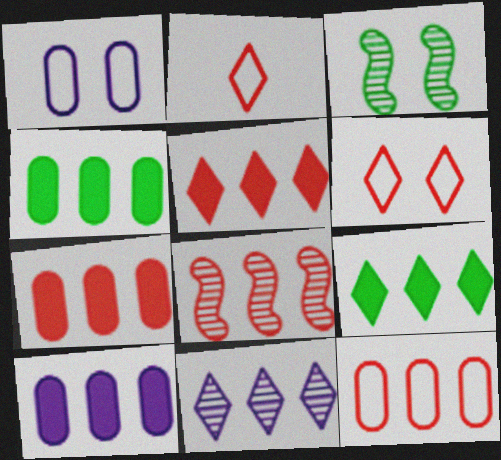[[2, 3, 10], 
[4, 7, 10], 
[5, 8, 12]]